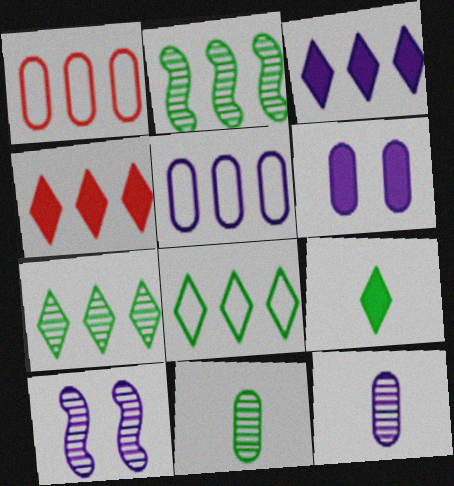[[1, 2, 3], 
[1, 6, 11], 
[1, 9, 10], 
[2, 4, 5], 
[5, 6, 12]]